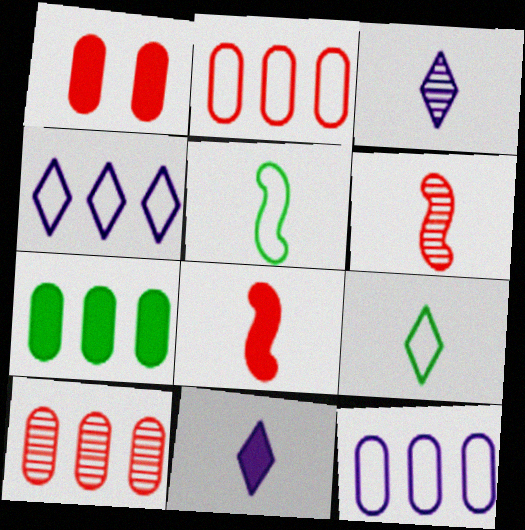[[7, 10, 12]]